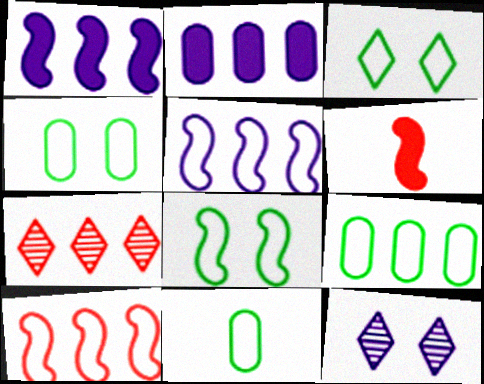[[1, 7, 9], 
[3, 4, 8], 
[4, 9, 11], 
[6, 9, 12]]